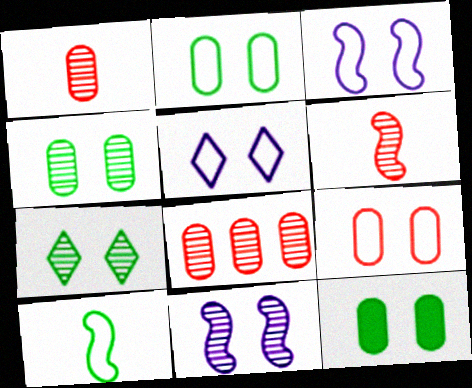[[2, 4, 12]]